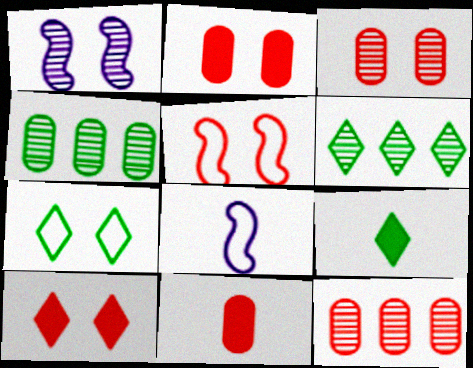[[1, 2, 7], 
[2, 6, 8], 
[3, 5, 10], 
[4, 8, 10], 
[6, 7, 9]]